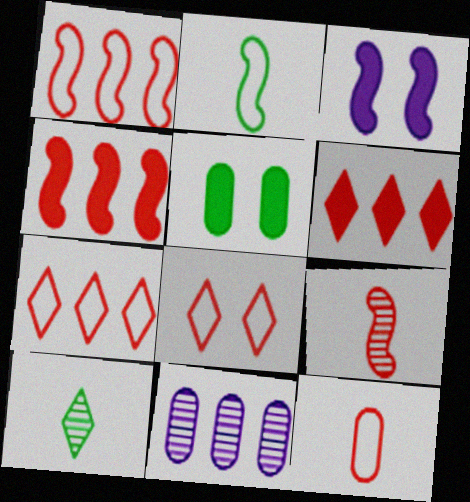[[1, 8, 12], 
[5, 11, 12]]